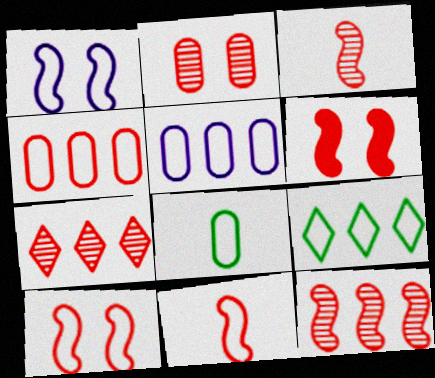[[2, 3, 7], 
[6, 11, 12]]